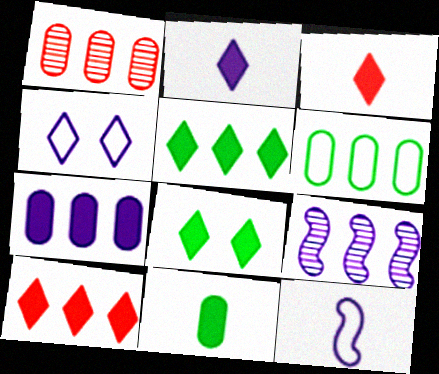[[1, 6, 7], 
[1, 8, 12], 
[2, 8, 10], 
[6, 9, 10]]